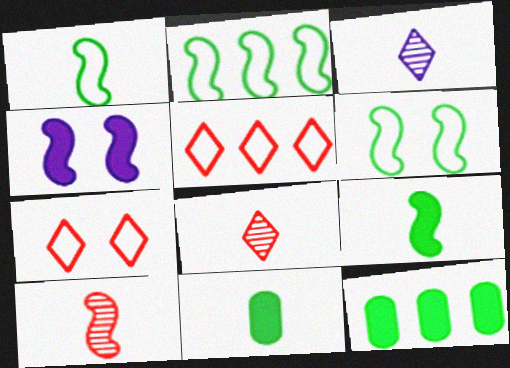[[1, 2, 6], 
[2, 4, 10]]